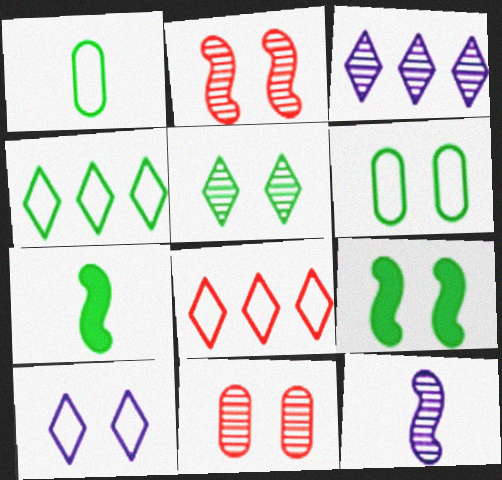[[5, 6, 9], 
[9, 10, 11]]